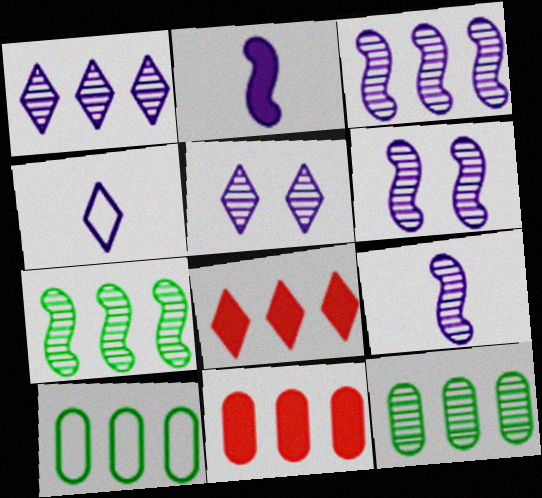[[3, 6, 9], 
[3, 8, 10]]